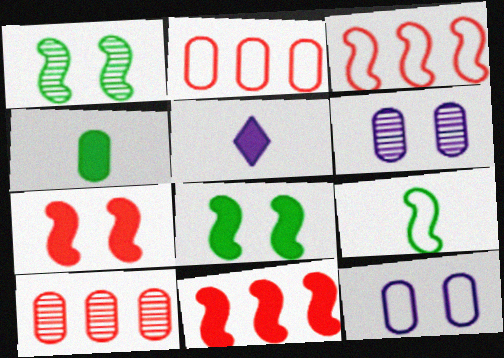[[1, 2, 5], 
[2, 4, 6], 
[4, 10, 12]]